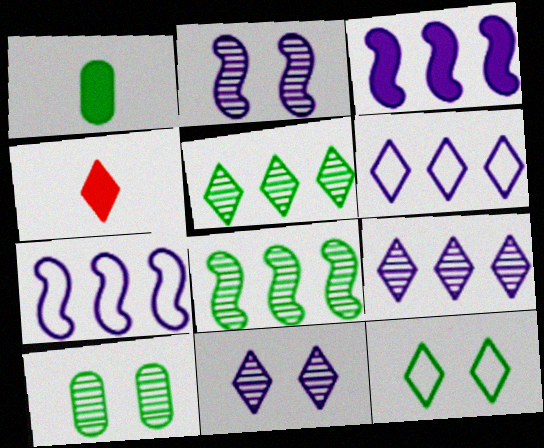[[1, 8, 12], 
[4, 7, 10], 
[4, 9, 12]]